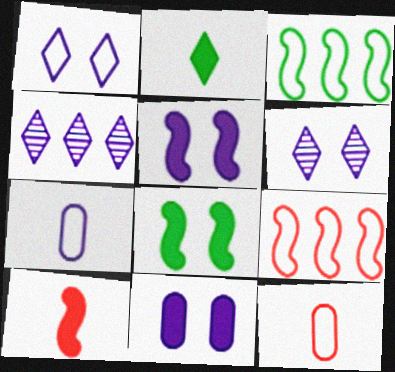[[1, 3, 12], 
[4, 5, 7], 
[4, 8, 12]]